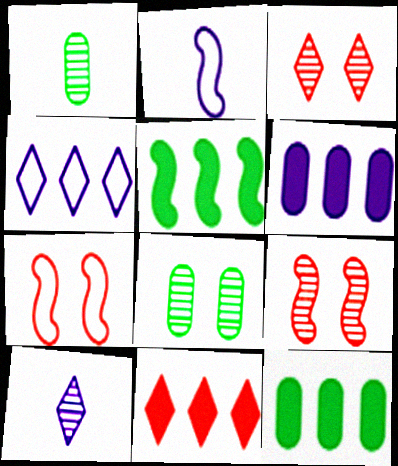[[2, 3, 12], 
[2, 5, 9], 
[2, 8, 11], 
[5, 6, 11], 
[7, 10, 12]]